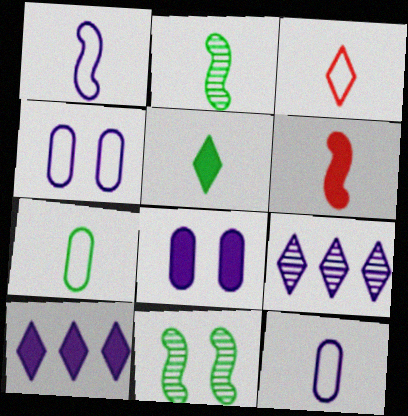[[1, 2, 6], 
[1, 3, 7], 
[1, 8, 9], 
[2, 5, 7]]